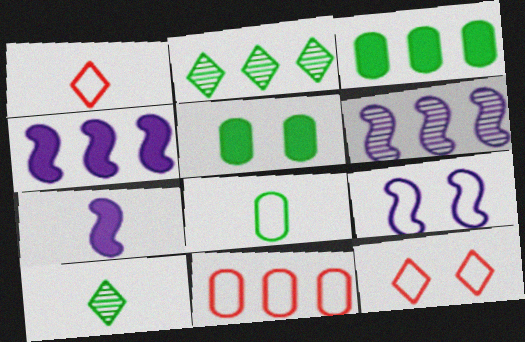[[1, 5, 6], 
[2, 4, 11], 
[6, 7, 9]]